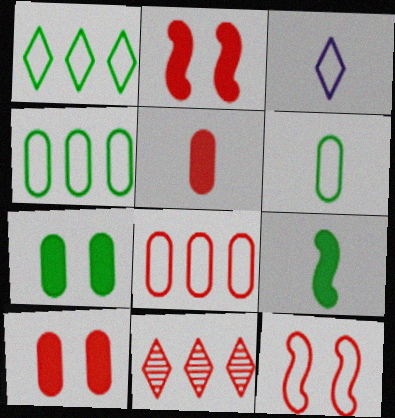[[3, 4, 12], 
[5, 11, 12]]